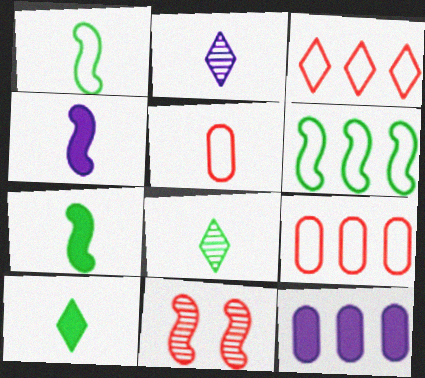[[2, 5, 7], 
[4, 5, 8], 
[4, 6, 11]]